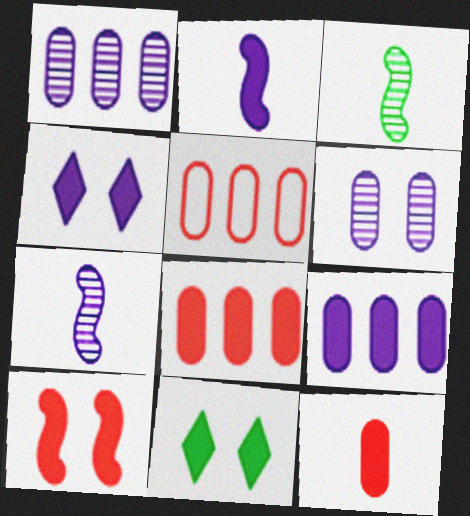[[2, 4, 9], 
[2, 8, 11], 
[3, 4, 5], 
[5, 7, 11]]